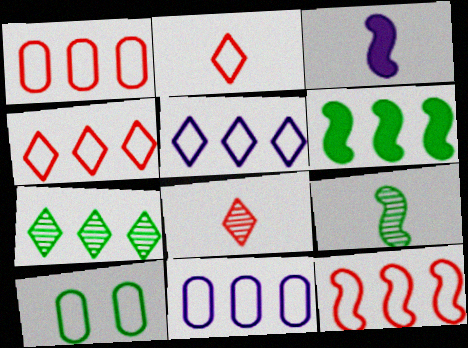[[1, 4, 12]]